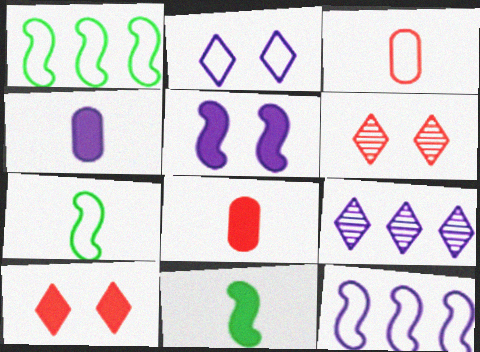[[1, 2, 3], 
[1, 4, 6]]